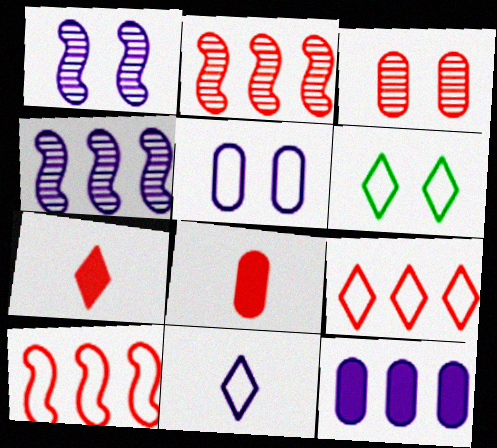[[1, 11, 12], 
[3, 7, 10], 
[4, 6, 8], 
[6, 9, 11]]